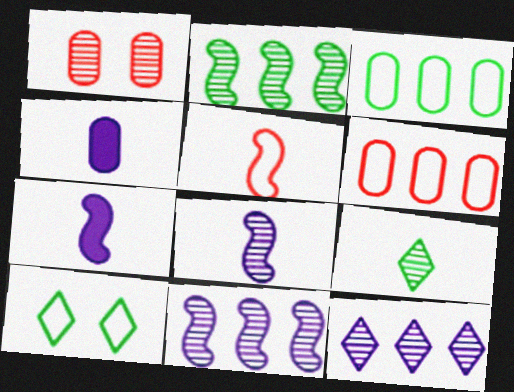[[1, 3, 4], 
[1, 9, 11], 
[4, 5, 9]]